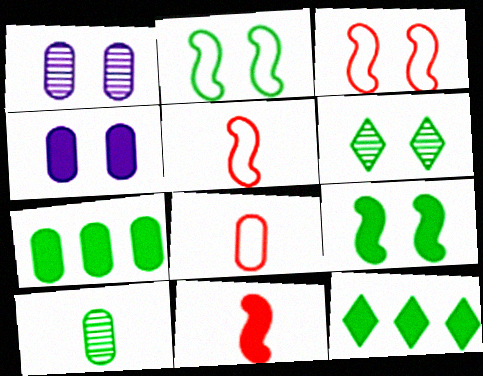[[1, 5, 12], 
[1, 7, 8], 
[2, 10, 12], 
[3, 4, 6], 
[4, 11, 12]]